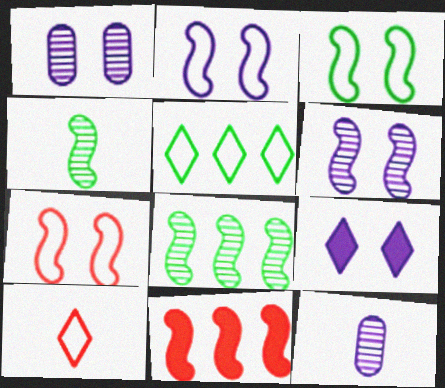[[1, 2, 9], 
[2, 3, 7], 
[2, 4, 11]]